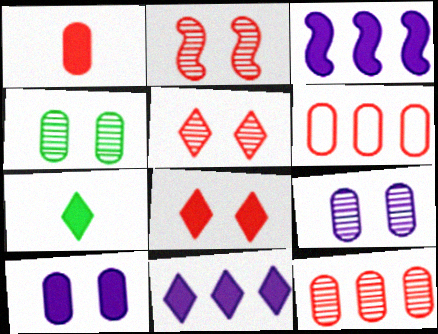[[7, 8, 11]]